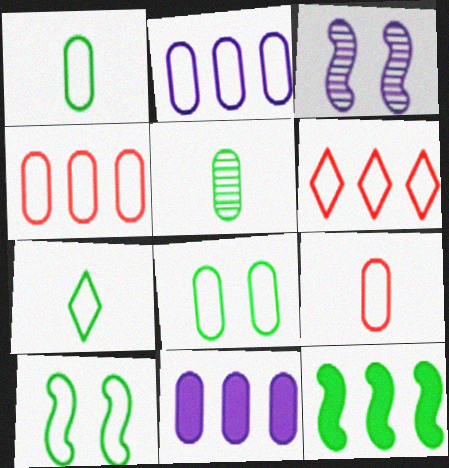[[2, 8, 9]]